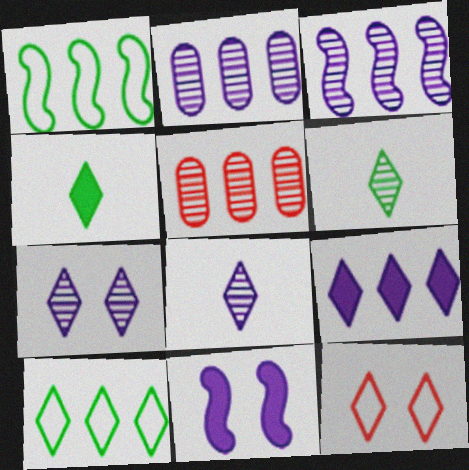[[1, 5, 9], 
[6, 9, 12]]